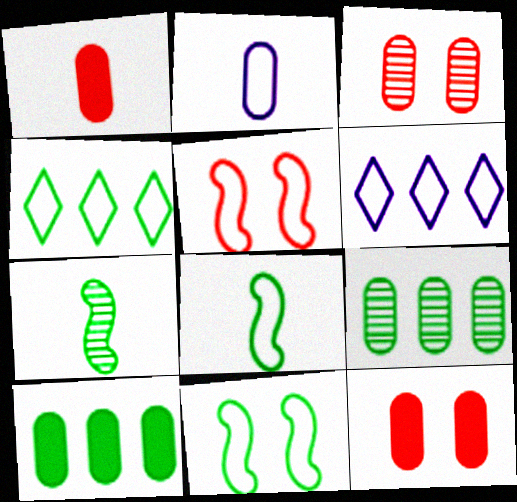[[2, 3, 10], 
[2, 4, 5], 
[2, 9, 12], 
[6, 7, 12]]